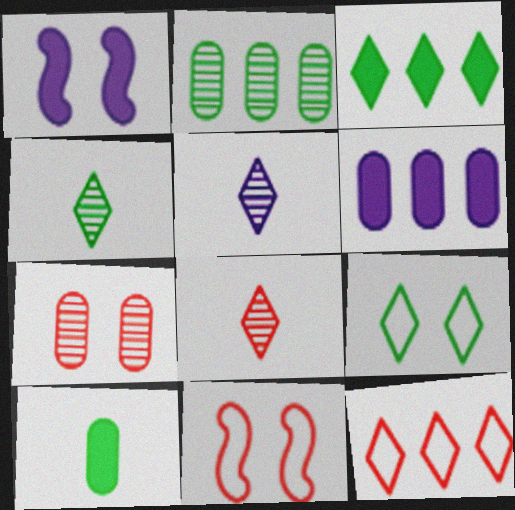[[1, 7, 9], 
[3, 4, 9], 
[4, 5, 8], 
[4, 6, 11]]